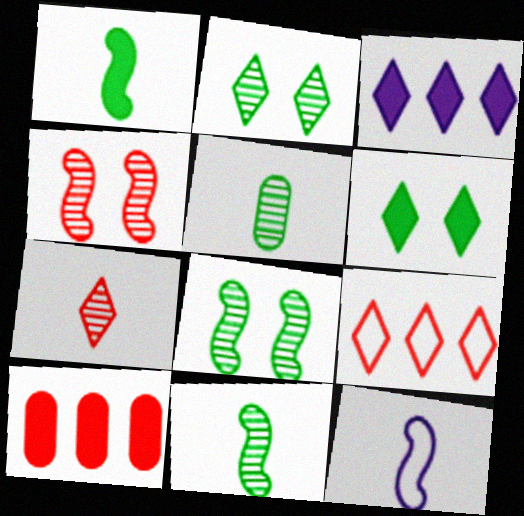[[2, 10, 12]]